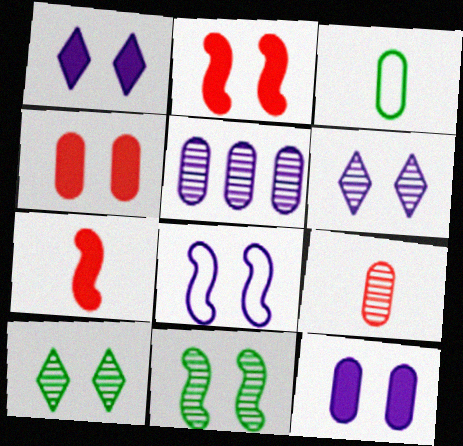[[2, 8, 11], 
[3, 4, 5], 
[4, 8, 10], 
[6, 8, 12]]